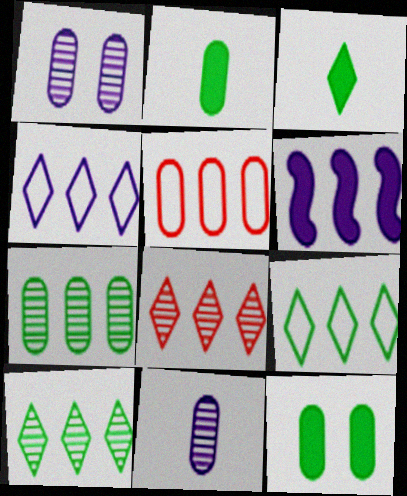[[1, 2, 5], 
[5, 6, 10], 
[5, 11, 12]]